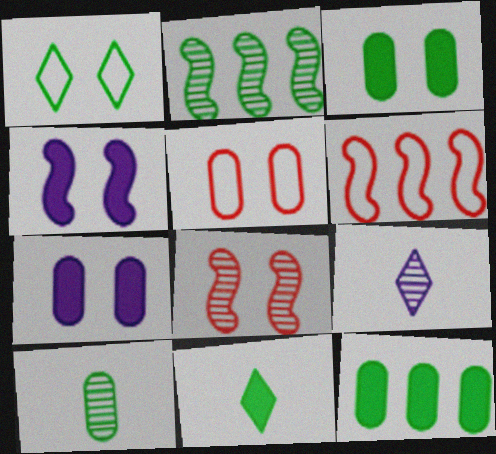[[1, 7, 8], 
[3, 6, 9]]